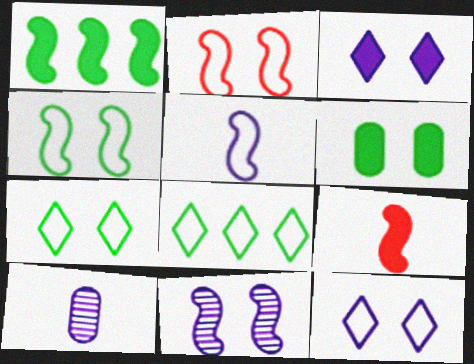[]